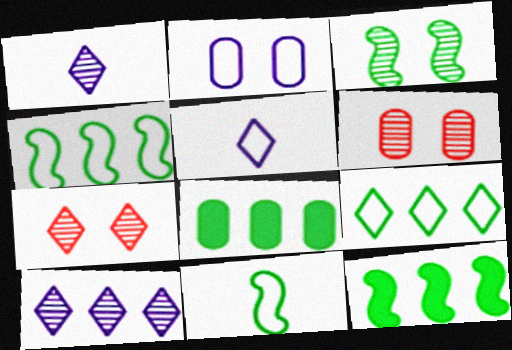[[3, 11, 12], 
[5, 6, 12]]